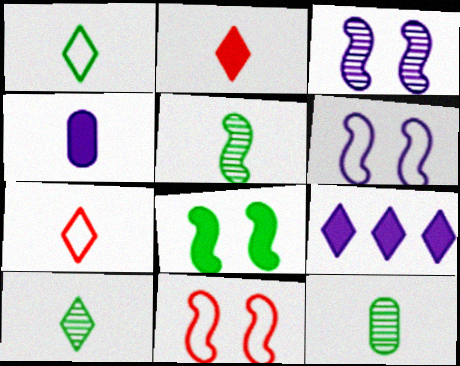[[3, 8, 11], 
[4, 5, 7], 
[5, 10, 12], 
[9, 11, 12]]